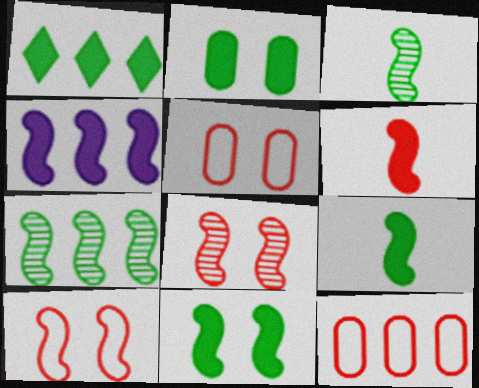[[1, 2, 9], 
[3, 4, 10], 
[4, 6, 11]]